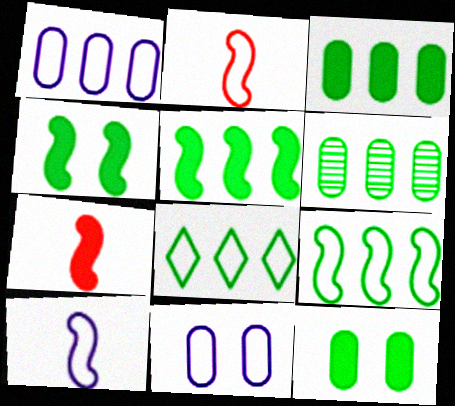[[2, 8, 11], 
[5, 6, 8]]